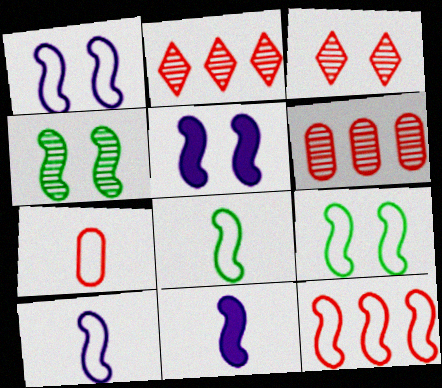[[1, 8, 12], 
[4, 11, 12], 
[9, 10, 12]]